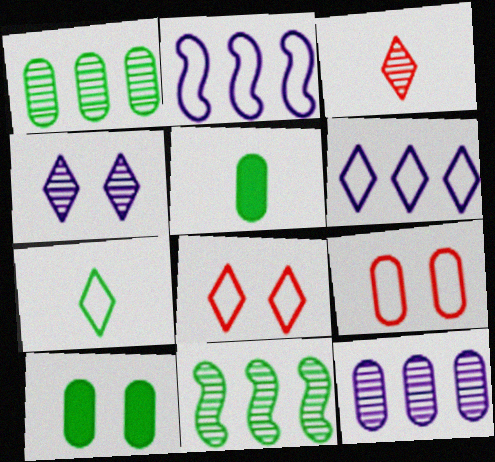[[2, 3, 10], 
[2, 7, 9], 
[5, 9, 12], 
[6, 7, 8], 
[7, 10, 11]]